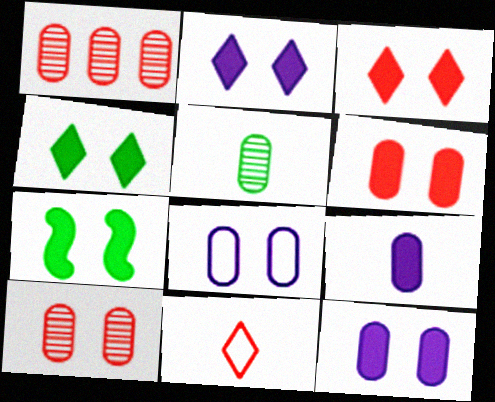[[2, 3, 4], 
[2, 6, 7], 
[3, 7, 12]]